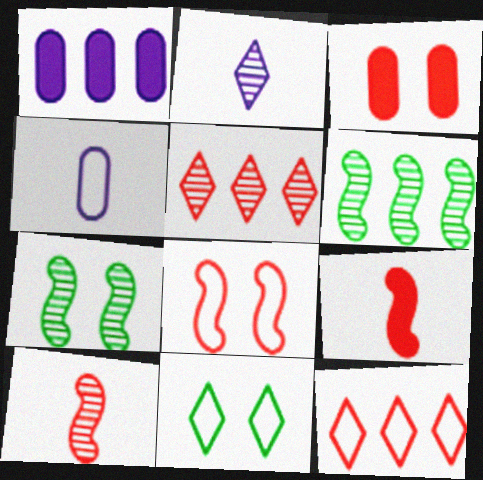[[1, 6, 12], 
[1, 10, 11], 
[3, 10, 12]]